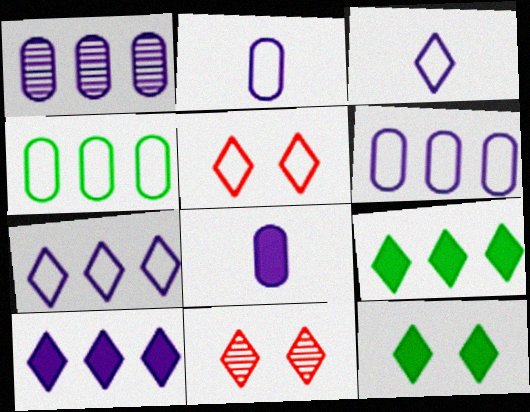[[3, 9, 11]]